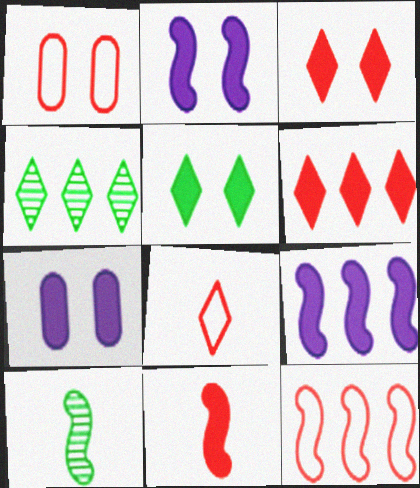[[1, 8, 12], 
[2, 10, 12]]